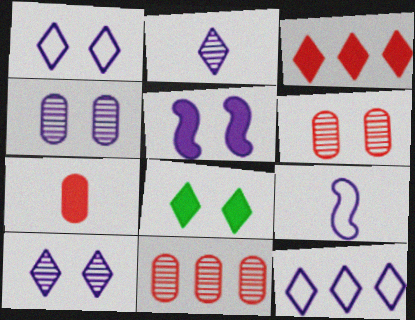[[1, 4, 5], 
[8, 9, 11]]